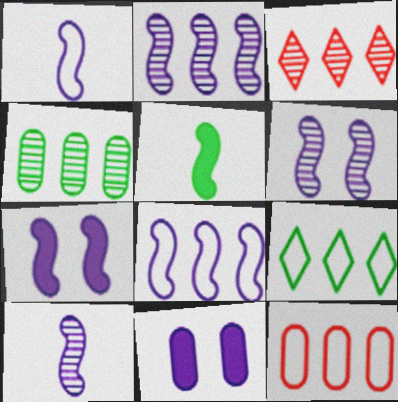[[1, 2, 7], 
[2, 3, 4], 
[2, 6, 10], 
[7, 8, 10], 
[8, 9, 12]]